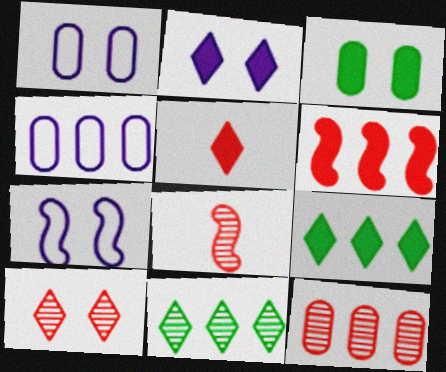[[1, 8, 9], 
[2, 5, 9], 
[3, 7, 10], 
[4, 6, 11], 
[8, 10, 12]]